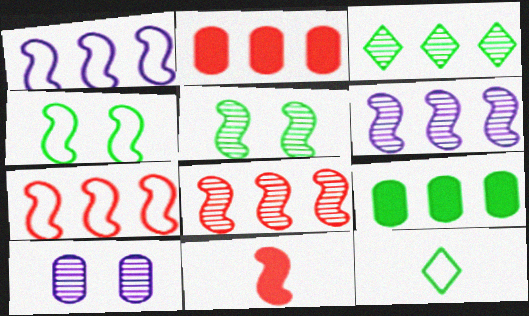[[1, 2, 3], 
[1, 5, 11], 
[4, 6, 11], 
[5, 9, 12]]